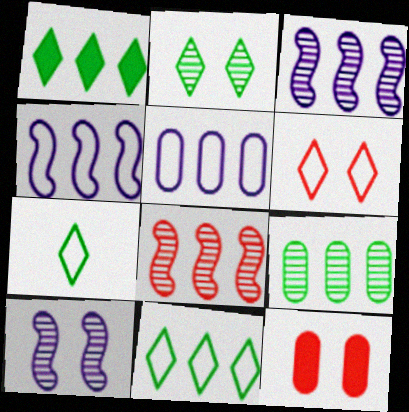[[1, 2, 7], 
[1, 5, 8], 
[3, 7, 12]]